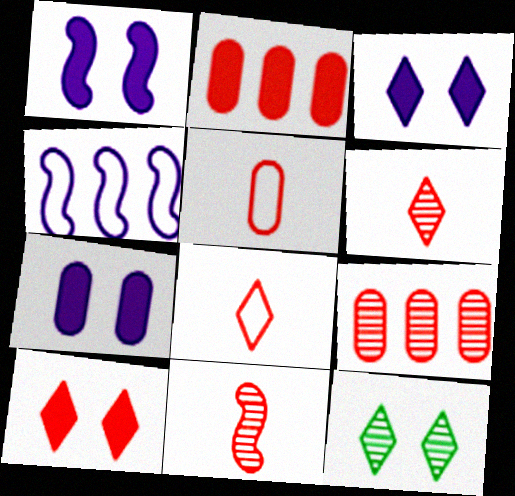[[1, 3, 7]]